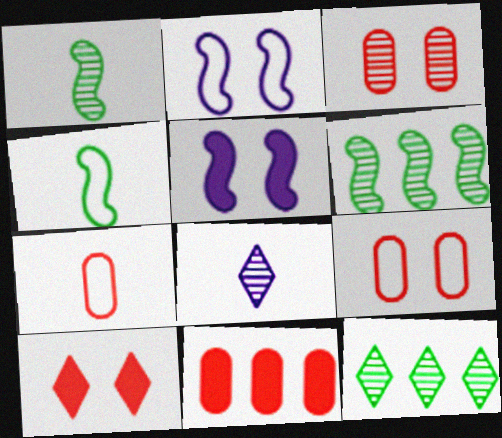[[3, 6, 8], 
[3, 7, 11], 
[5, 7, 12]]